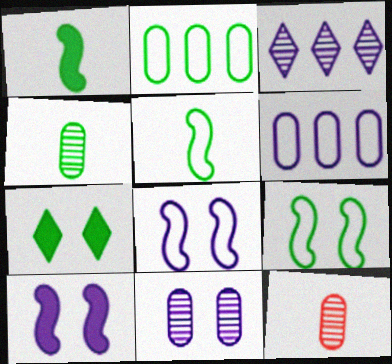[]